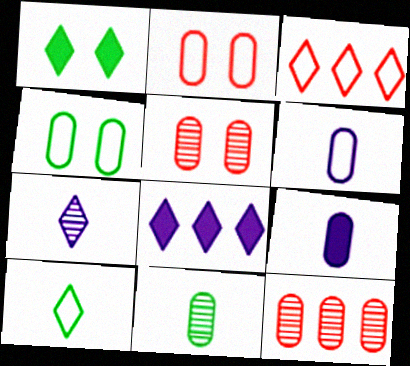[[1, 3, 7], 
[4, 9, 12]]